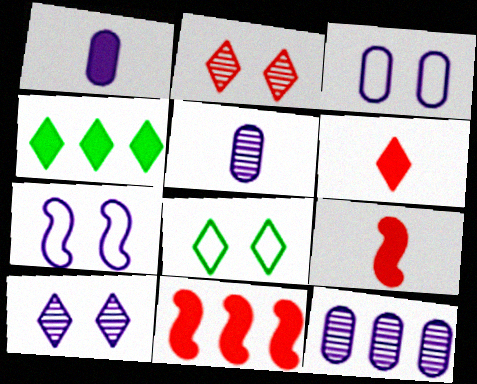[[1, 3, 12], 
[5, 8, 11], 
[8, 9, 12]]